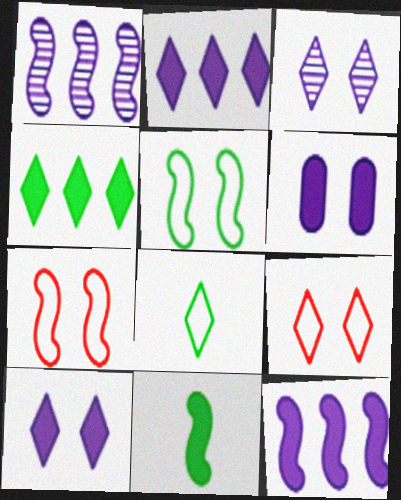[[1, 7, 11]]